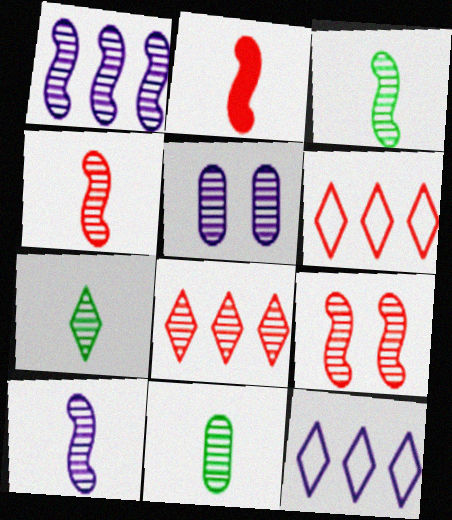[[1, 3, 9], 
[3, 4, 10], 
[3, 5, 8], 
[3, 7, 11]]